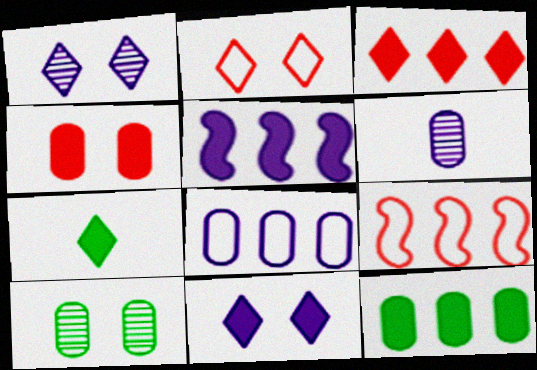[[3, 5, 12], 
[3, 7, 11], 
[4, 5, 7]]